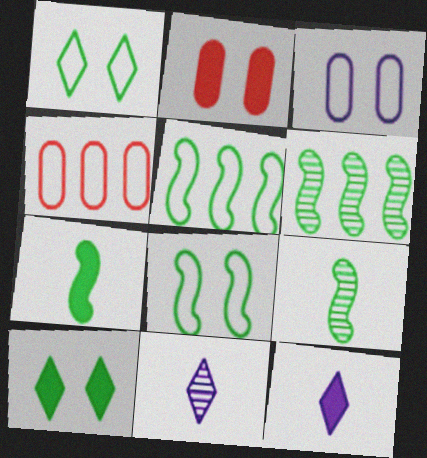[[2, 5, 11], 
[6, 7, 8]]